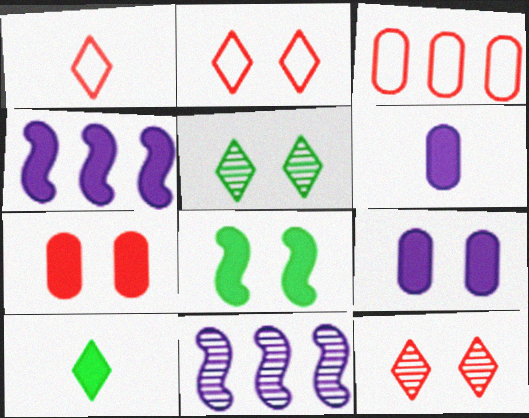[[4, 7, 10]]